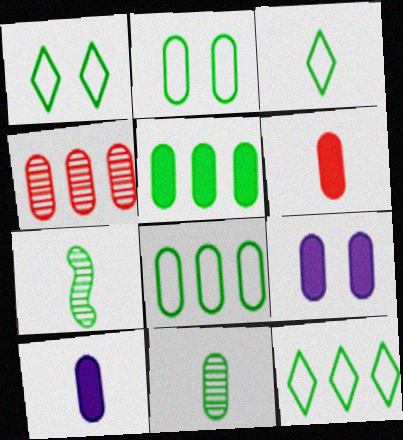[[1, 3, 12], 
[1, 5, 7], 
[2, 4, 10], 
[2, 5, 11], 
[5, 6, 9]]